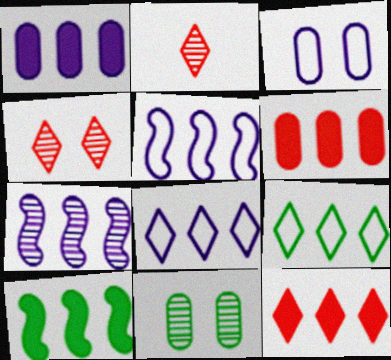[[1, 7, 8], 
[1, 10, 12], 
[2, 3, 10], 
[2, 7, 11], 
[6, 7, 9]]